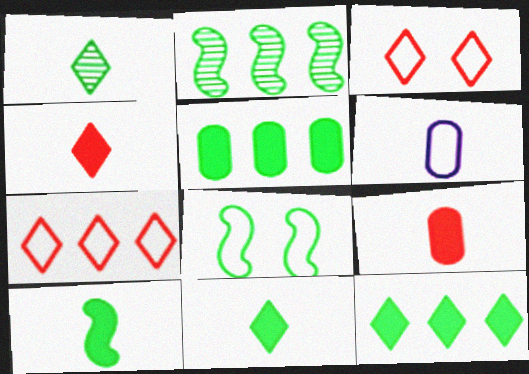[[1, 5, 8], 
[2, 8, 10], 
[6, 7, 8]]